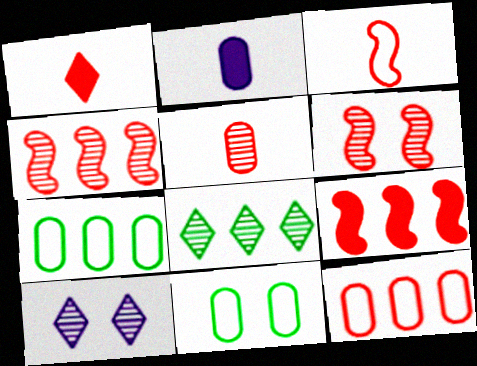[[1, 3, 5], 
[1, 6, 12], 
[3, 6, 9]]